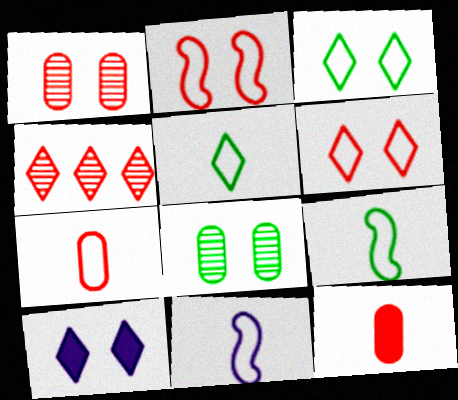[[2, 4, 12], 
[2, 8, 10], 
[4, 5, 10], 
[5, 7, 11]]